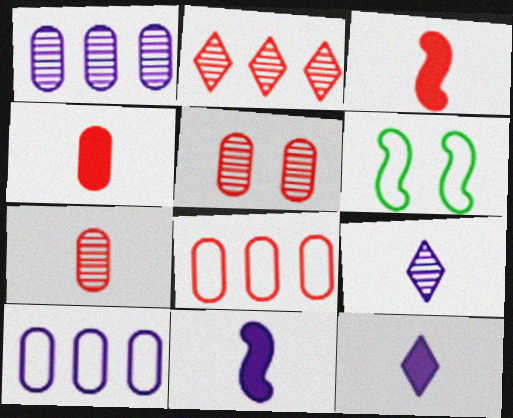[[4, 5, 8]]